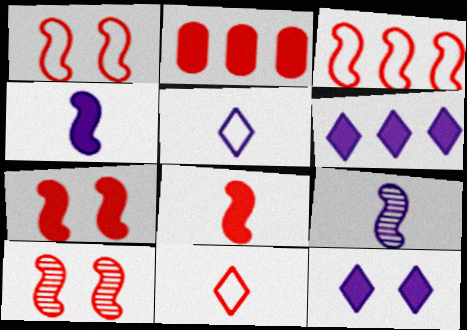[[1, 7, 10], 
[2, 10, 11], 
[3, 8, 10]]